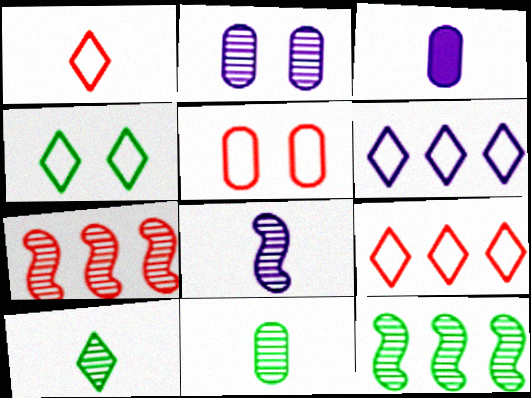[[1, 4, 6], 
[2, 7, 10], 
[3, 4, 7]]